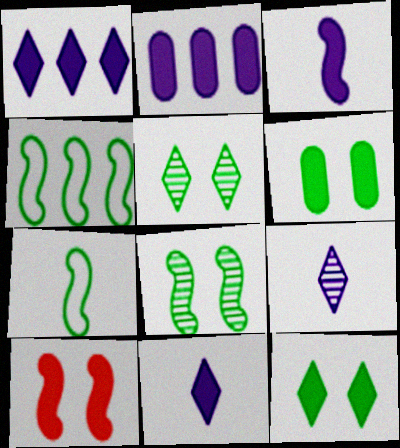[]